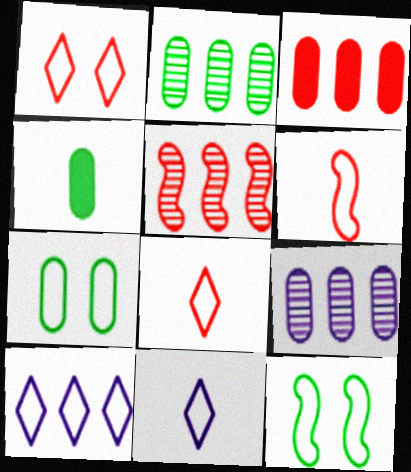[[2, 4, 7], 
[6, 7, 10]]